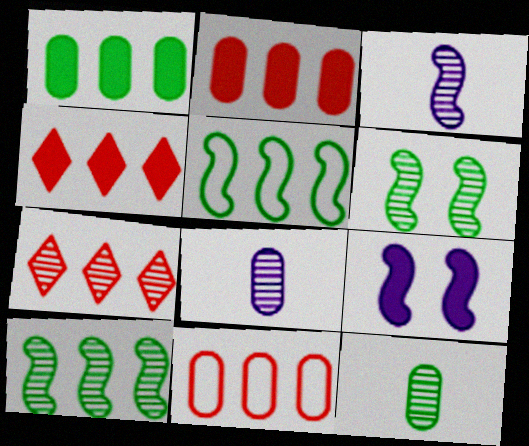[[6, 7, 8]]